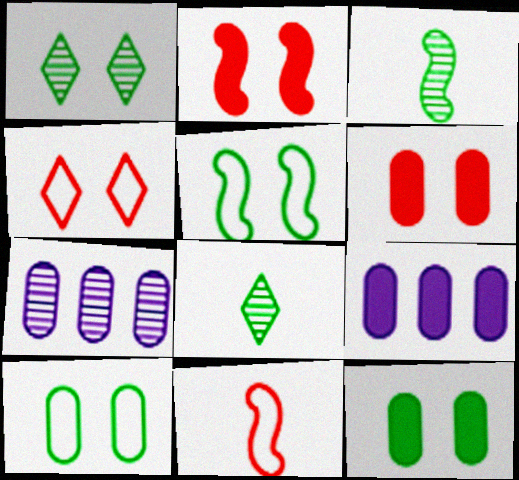[[1, 5, 12], 
[1, 9, 11], 
[3, 4, 9]]